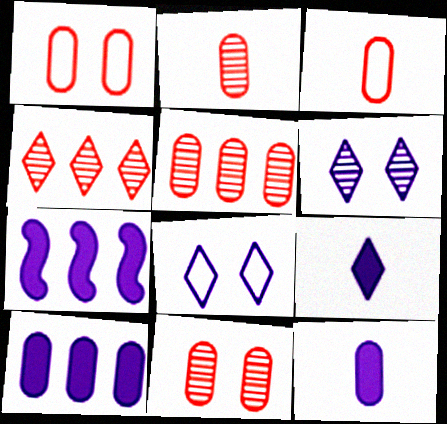[[2, 5, 11]]